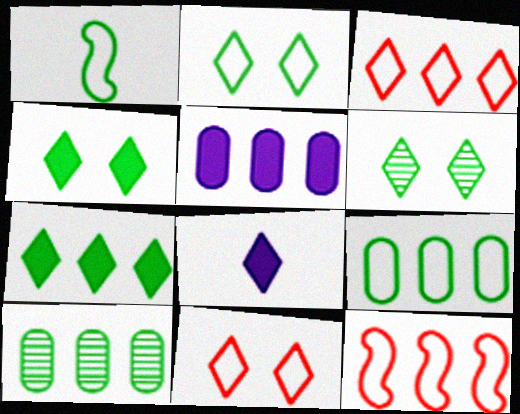[[1, 2, 9], 
[1, 4, 10], 
[2, 4, 6], 
[3, 6, 8]]